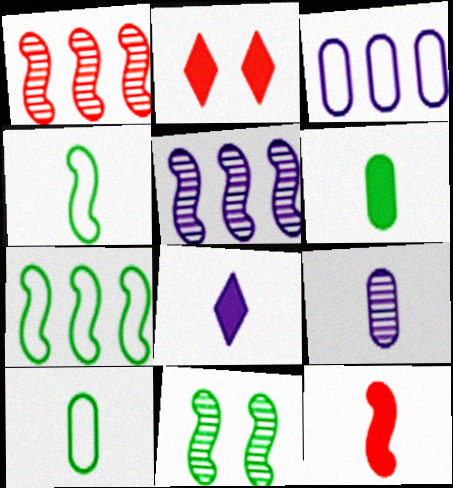[[2, 5, 10], 
[2, 7, 9], 
[6, 8, 12]]